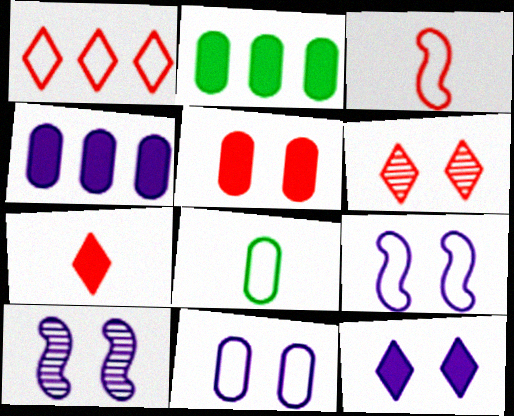[[1, 6, 7], 
[1, 8, 9], 
[10, 11, 12]]